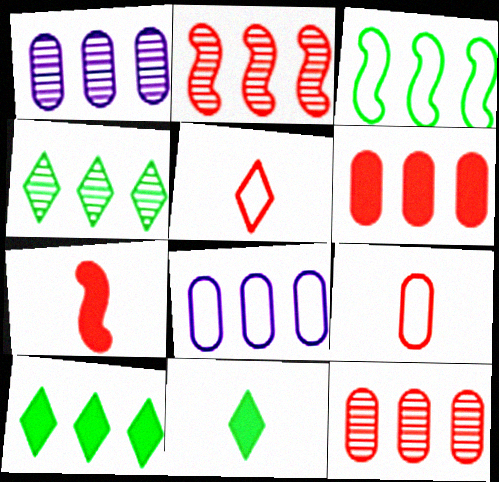[[1, 2, 4], 
[2, 8, 10]]